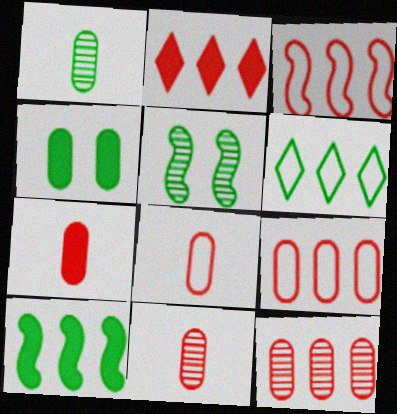[[2, 3, 12], 
[7, 8, 11]]